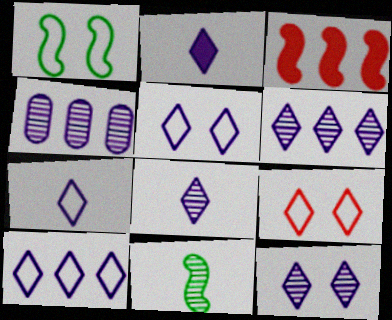[[2, 5, 6], 
[2, 7, 8], 
[2, 10, 12], 
[5, 7, 10], 
[6, 8, 12]]